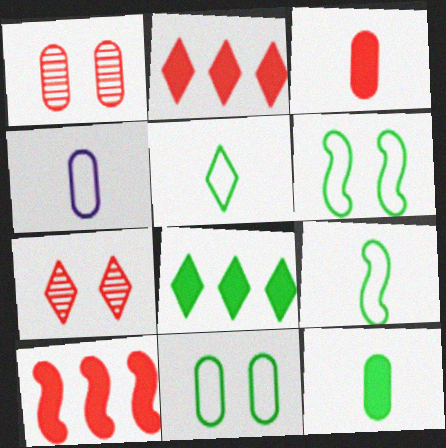[]